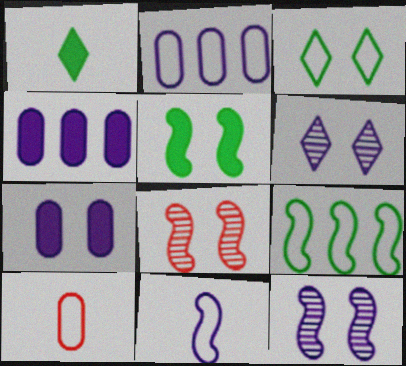[[1, 2, 8], 
[3, 7, 8], 
[4, 6, 11]]